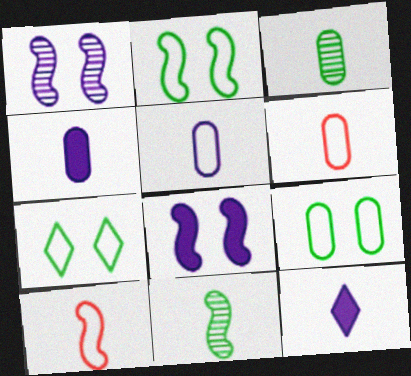[[2, 7, 9], 
[3, 4, 6], 
[3, 10, 12], 
[6, 11, 12]]